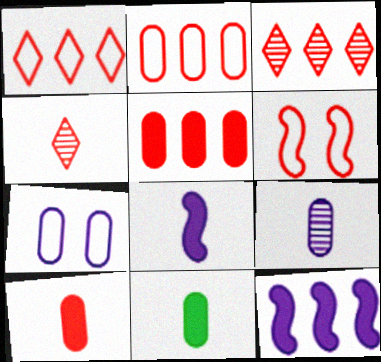[[3, 6, 10], 
[4, 5, 6]]